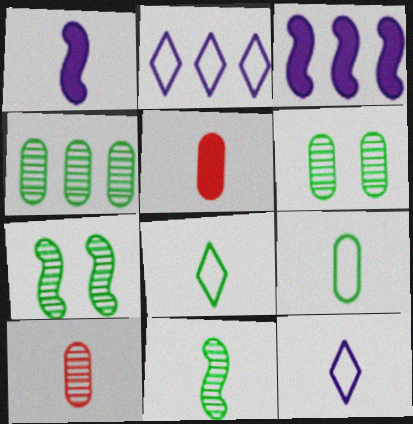[[1, 8, 10], 
[2, 5, 7], 
[5, 11, 12]]